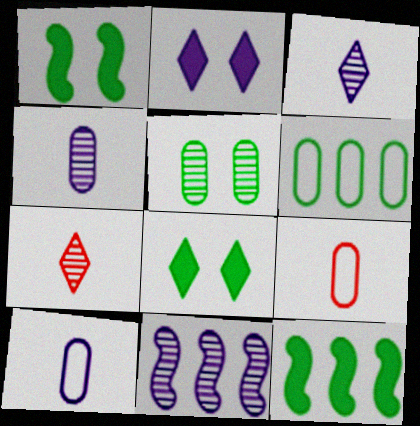[[2, 10, 11], 
[5, 7, 11], 
[8, 9, 11]]